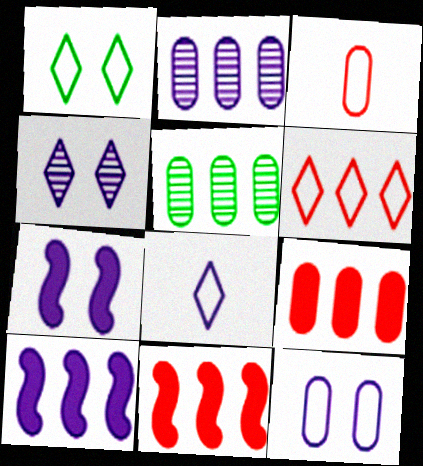[[1, 6, 8], 
[2, 7, 8], 
[4, 7, 12], 
[5, 6, 10]]